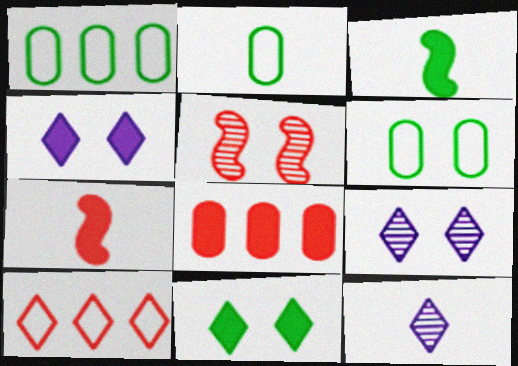[[1, 2, 6], 
[1, 7, 9], 
[2, 7, 12], 
[3, 4, 8], 
[4, 5, 6], 
[10, 11, 12]]